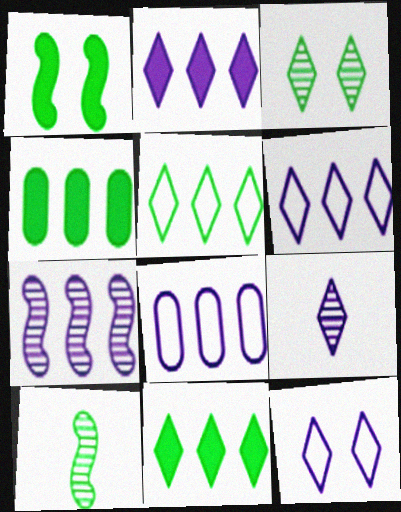[[2, 7, 8], 
[2, 9, 12]]